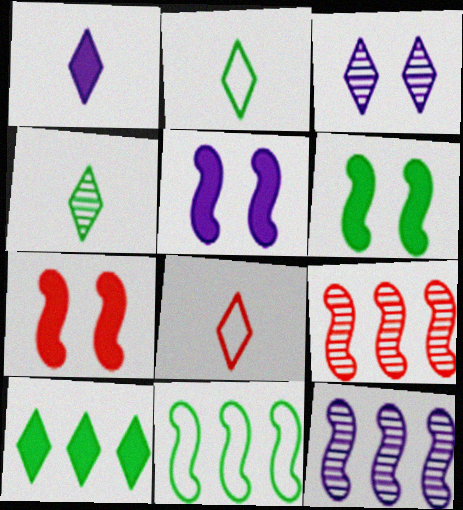[[1, 4, 8], 
[3, 8, 10], 
[5, 6, 7]]